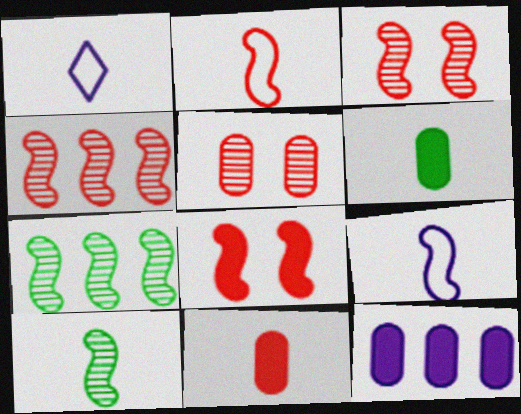[[1, 10, 11], 
[2, 4, 8], 
[7, 8, 9]]